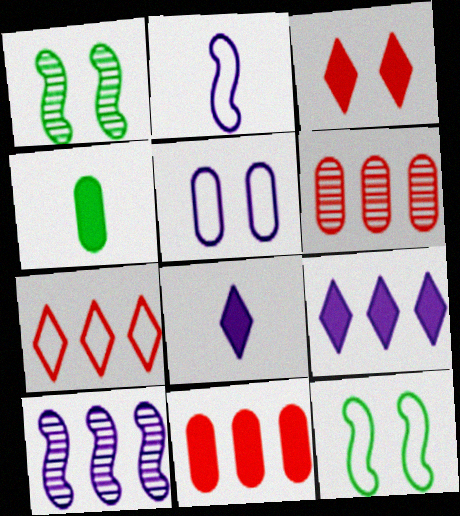[[1, 3, 5], 
[4, 5, 6], 
[5, 8, 10], 
[6, 8, 12]]